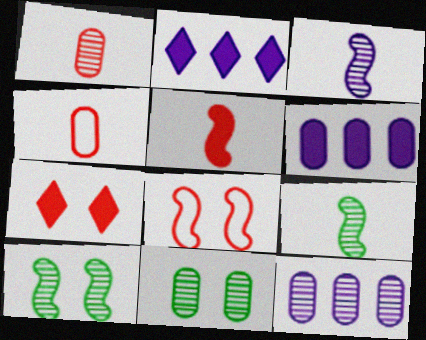[[1, 11, 12], 
[2, 4, 10], 
[4, 6, 11]]